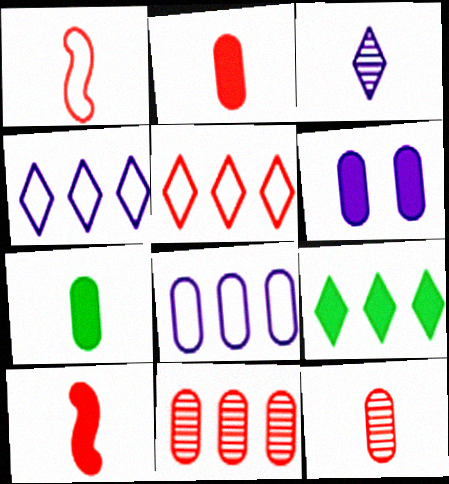[[1, 3, 7], 
[6, 9, 10]]